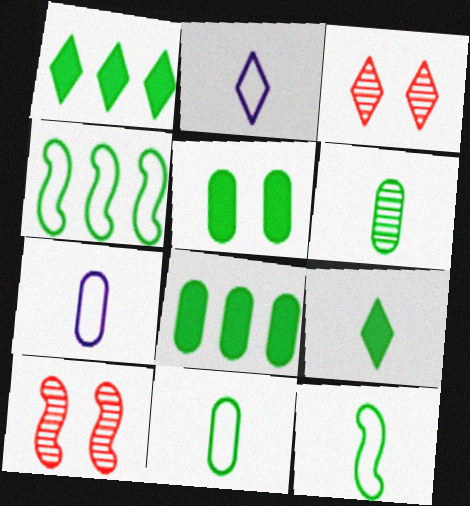[[1, 2, 3], 
[1, 7, 10], 
[2, 8, 10], 
[6, 9, 12]]